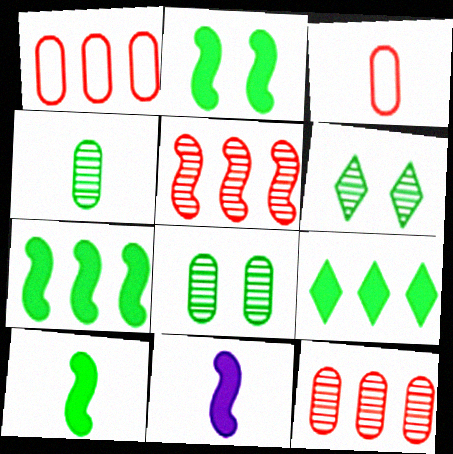[[1, 6, 11], 
[2, 7, 10]]